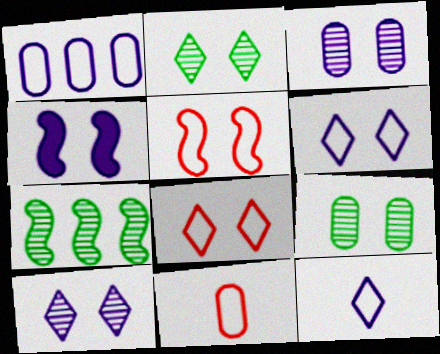[[3, 4, 6], 
[4, 8, 9]]